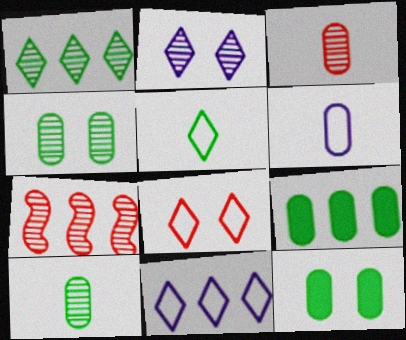[[2, 7, 10], 
[5, 8, 11], 
[7, 9, 11]]